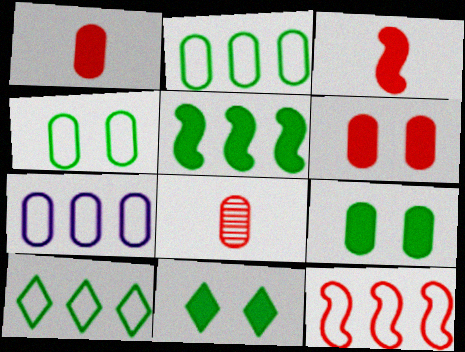[[7, 8, 9], 
[7, 10, 12]]